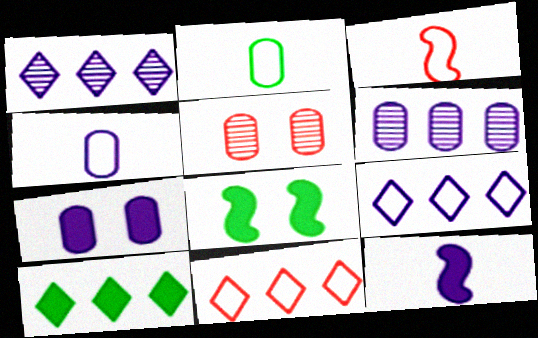[[1, 10, 11], 
[4, 6, 7]]